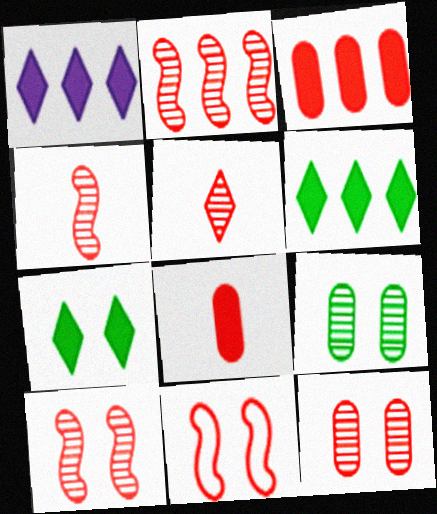[[2, 4, 10], 
[2, 5, 12], 
[3, 5, 11]]